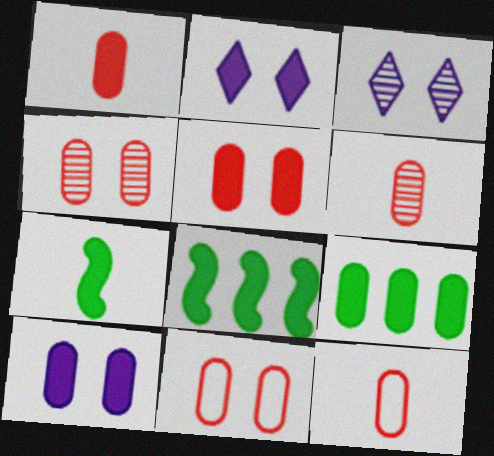[[1, 2, 8], 
[1, 6, 12], 
[1, 9, 10], 
[3, 8, 12], 
[4, 5, 11]]